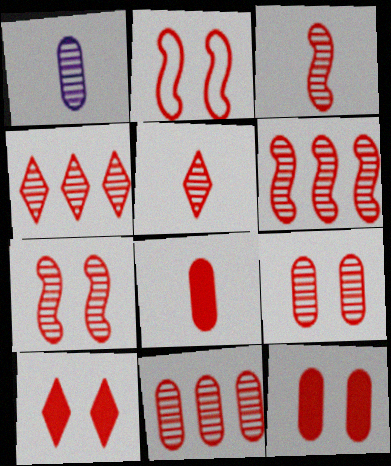[[2, 4, 8], 
[2, 9, 10], 
[3, 4, 9], 
[3, 6, 7], 
[4, 6, 11], 
[5, 6, 9], 
[5, 7, 11]]